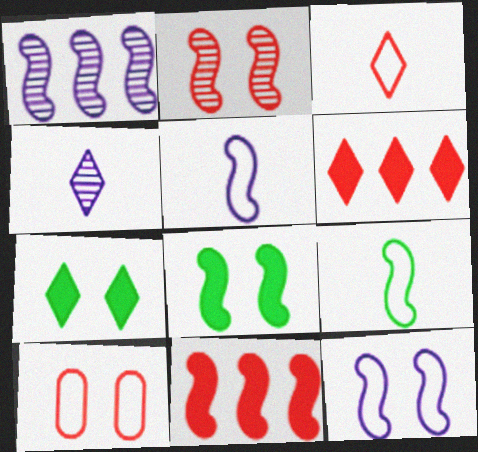[[2, 8, 12]]